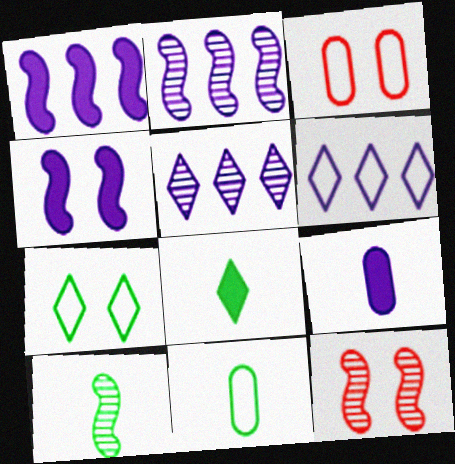[[2, 3, 8], 
[2, 10, 12], 
[8, 10, 11]]